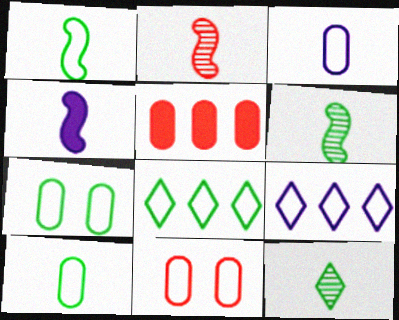[[1, 2, 4], 
[1, 7, 8], 
[1, 9, 11]]